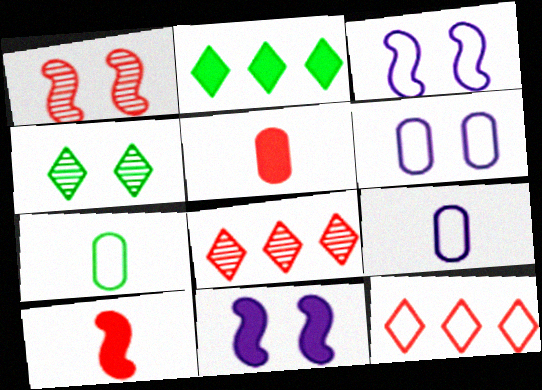[[1, 2, 9], 
[1, 5, 12], 
[2, 5, 11], 
[3, 7, 12], 
[7, 8, 11]]